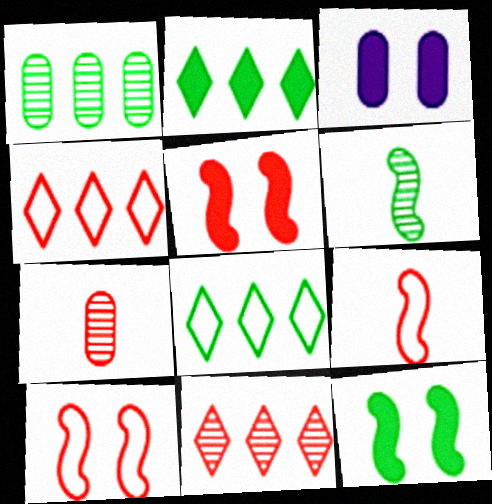[[3, 4, 6], 
[4, 5, 7]]